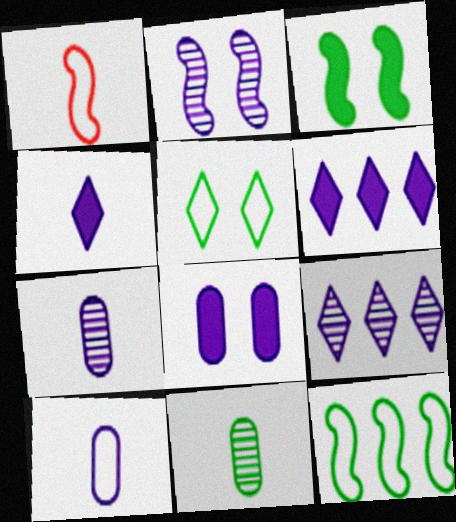[[1, 4, 11], 
[2, 6, 10], 
[2, 7, 9]]